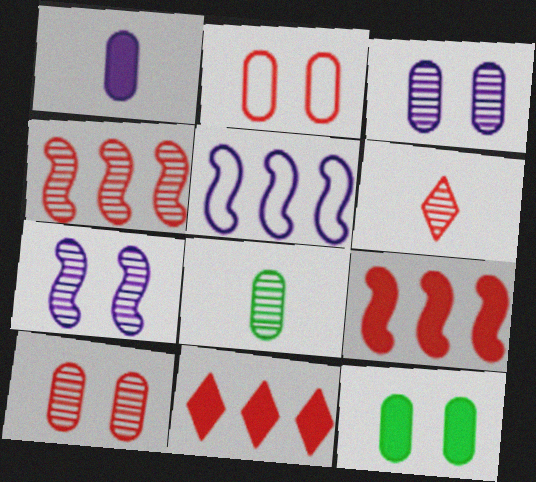[[2, 3, 12], 
[2, 6, 9], 
[4, 6, 10], 
[5, 6, 12]]